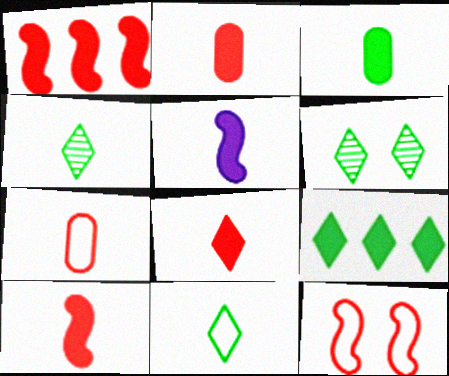[[2, 8, 10], 
[3, 5, 8], 
[4, 5, 7], 
[6, 9, 11]]